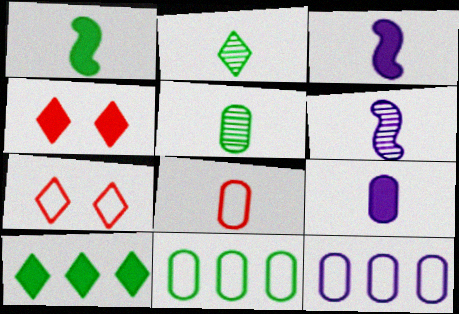[[2, 3, 8], 
[4, 6, 11], 
[5, 8, 9]]